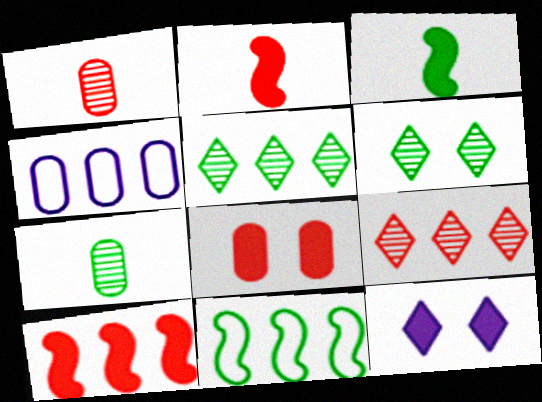[[1, 11, 12], 
[2, 4, 6], 
[4, 5, 10], 
[4, 7, 8]]